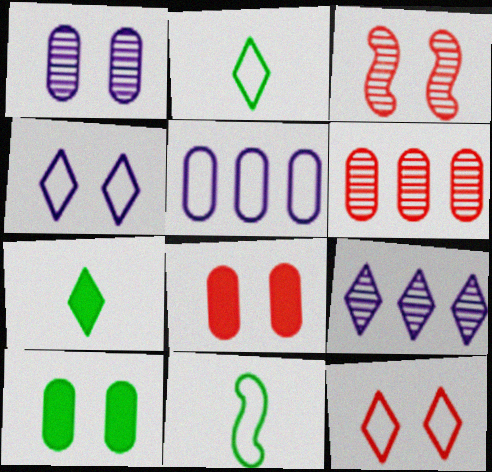[[3, 4, 10], 
[3, 5, 7], 
[3, 8, 12], 
[5, 11, 12], 
[7, 9, 12], 
[8, 9, 11]]